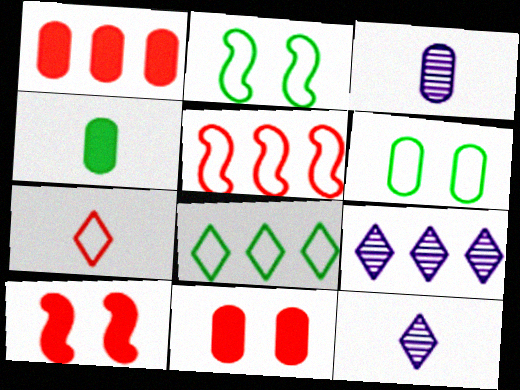[[1, 2, 12], 
[1, 3, 6], 
[3, 8, 10]]